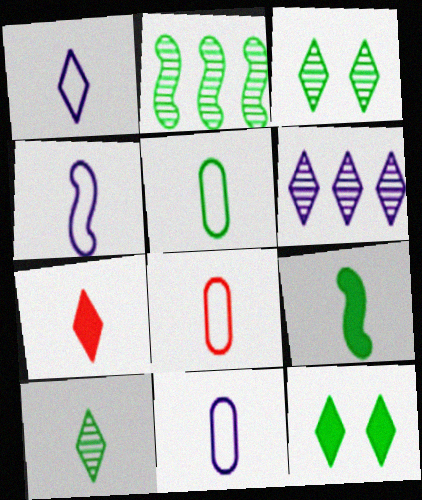[[1, 4, 11], 
[1, 7, 10], 
[2, 5, 12], 
[5, 8, 11], 
[5, 9, 10]]